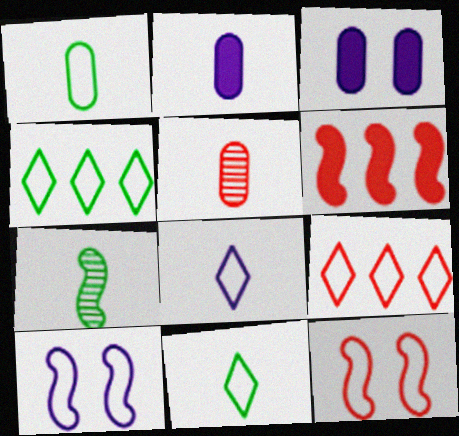[[1, 2, 5], 
[1, 9, 10], 
[3, 7, 9], 
[6, 7, 10]]